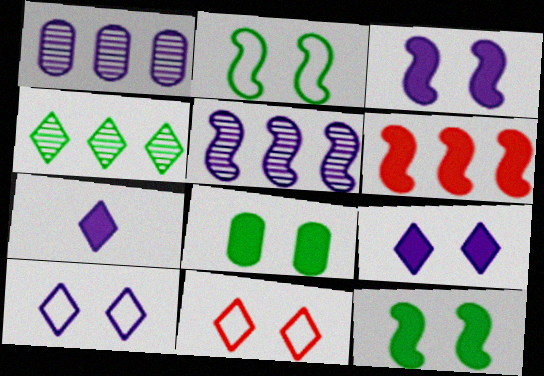[[4, 7, 11], 
[6, 7, 8]]